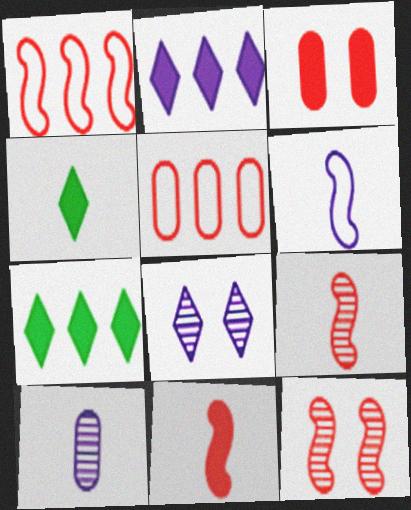[[1, 11, 12]]